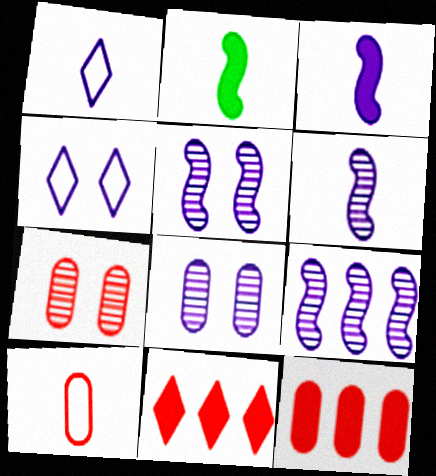[[5, 6, 9], 
[7, 10, 12]]